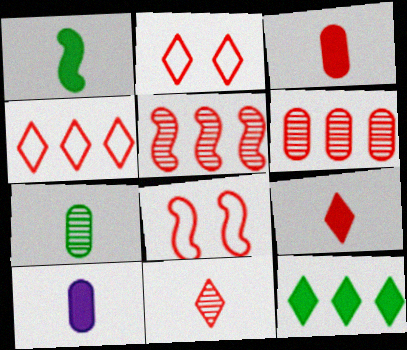[[1, 9, 10], 
[2, 3, 5], 
[6, 8, 9]]